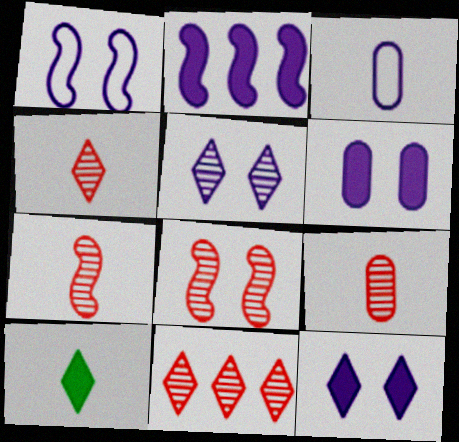[[1, 5, 6], 
[2, 3, 5], 
[3, 7, 10], 
[4, 7, 9], 
[8, 9, 11]]